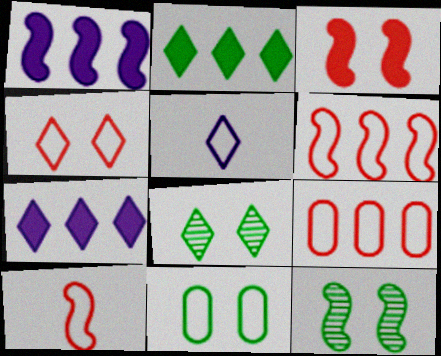[[1, 10, 12], 
[4, 9, 10], 
[5, 6, 11]]